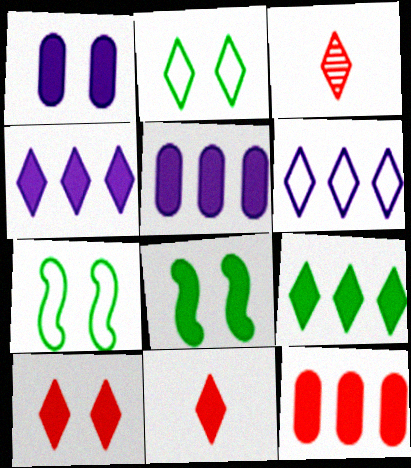[[1, 8, 10], 
[2, 3, 4], 
[3, 5, 7], 
[5, 8, 11]]